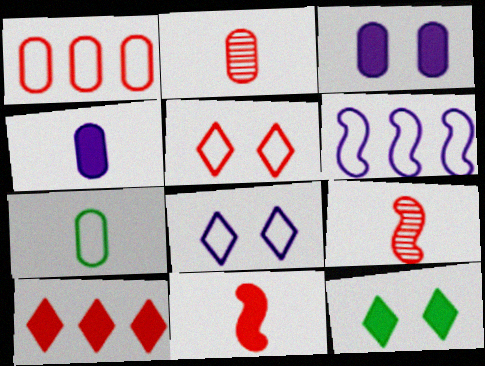[[2, 4, 7], 
[2, 6, 12], 
[5, 6, 7]]